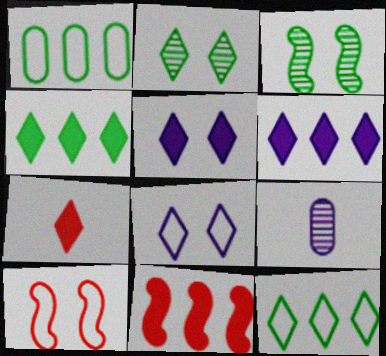[[4, 5, 7], 
[4, 9, 10]]